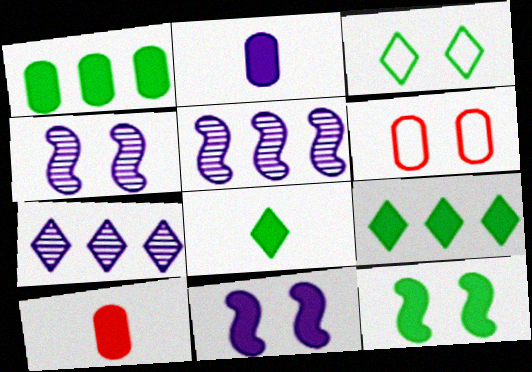[[1, 8, 12], 
[3, 5, 10], 
[5, 6, 8], 
[9, 10, 11]]